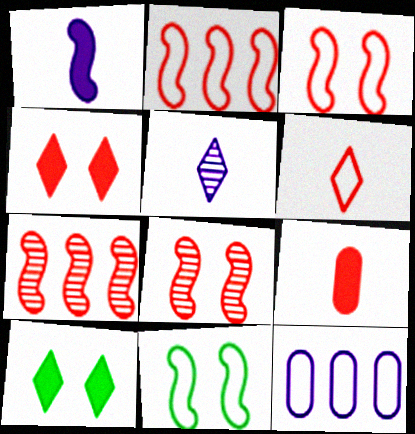[[1, 7, 11], 
[6, 11, 12]]